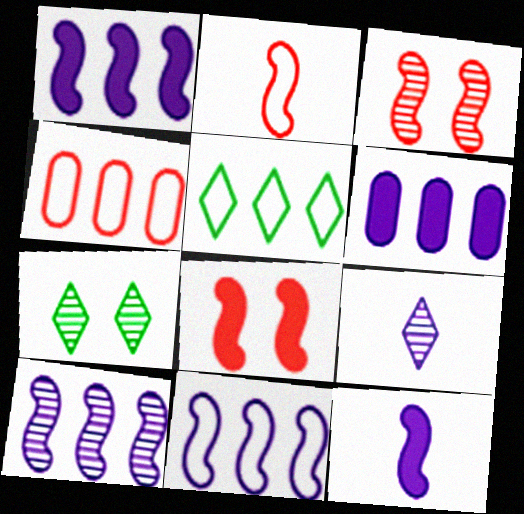[[1, 10, 11], 
[2, 6, 7], 
[4, 5, 11], 
[4, 7, 12]]